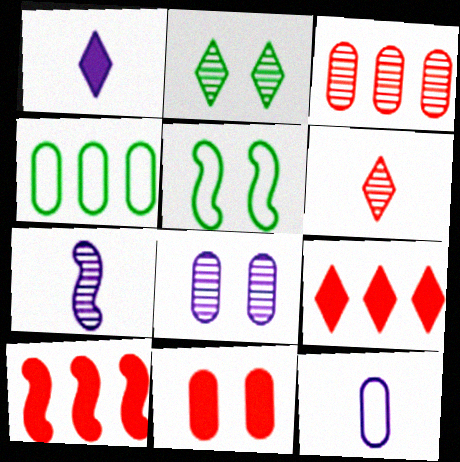[[1, 3, 5], 
[1, 7, 12], 
[2, 3, 7], 
[2, 10, 12], 
[5, 7, 10]]